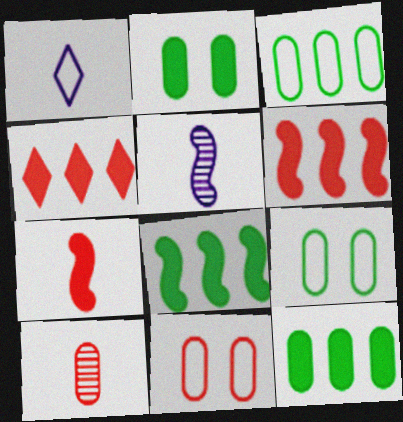[[4, 5, 9]]